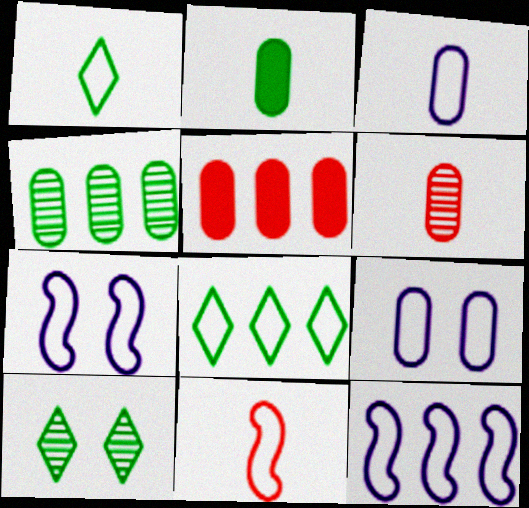[[1, 3, 11], 
[2, 3, 6], 
[8, 9, 11]]